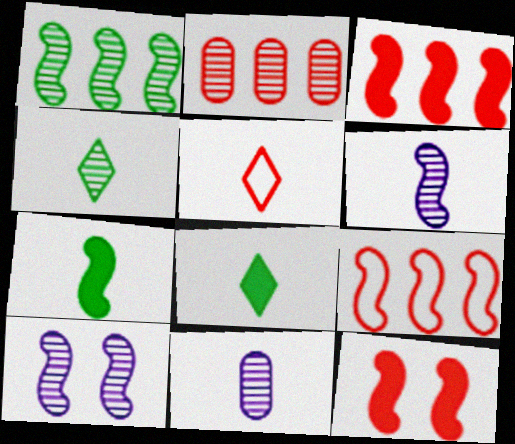[[2, 4, 10], 
[2, 5, 12], 
[5, 7, 11], 
[7, 9, 10]]